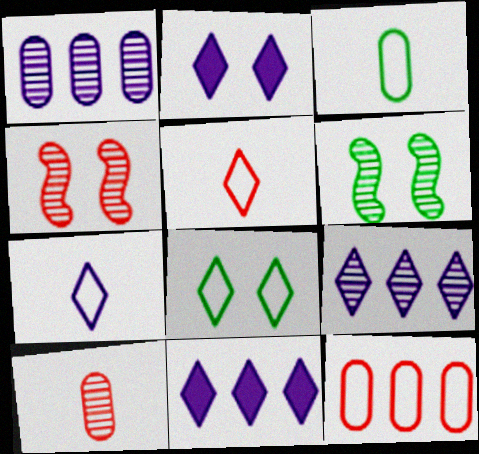[[2, 7, 9], 
[3, 4, 11], 
[6, 9, 10]]